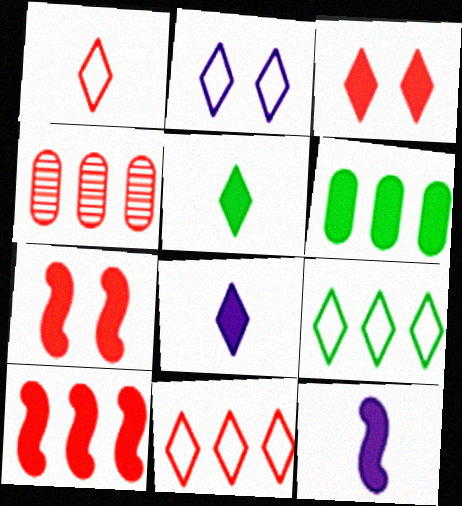[[1, 2, 9], 
[1, 4, 7], 
[3, 6, 12], 
[4, 10, 11], 
[6, 7, 8]]